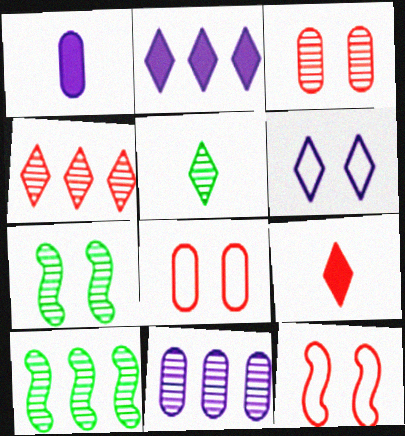[[4, 10, 11]]